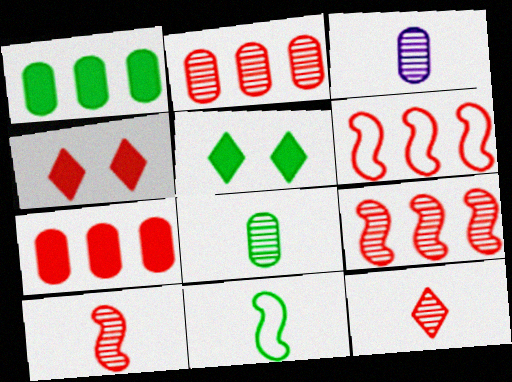[[3, 5, 6]]